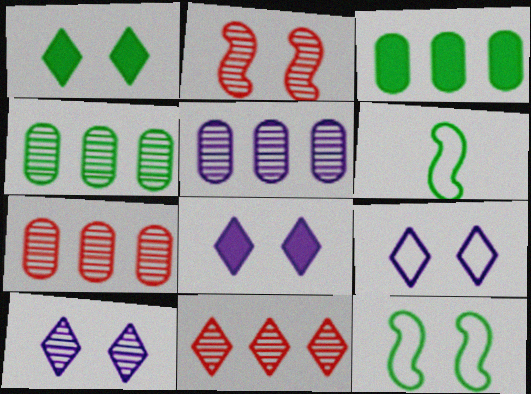[[1, 4, 6], 
[4, 5, 7], 
[6, 7, 8], 
[8, 9, 10]]